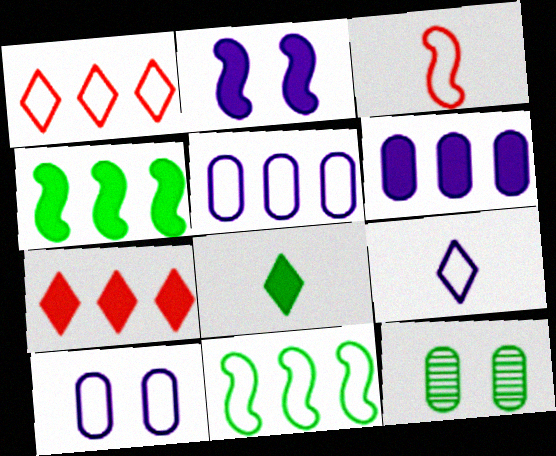[[1, 5, 11], 
[4, 6, 7], 
[8, 11, 12]]